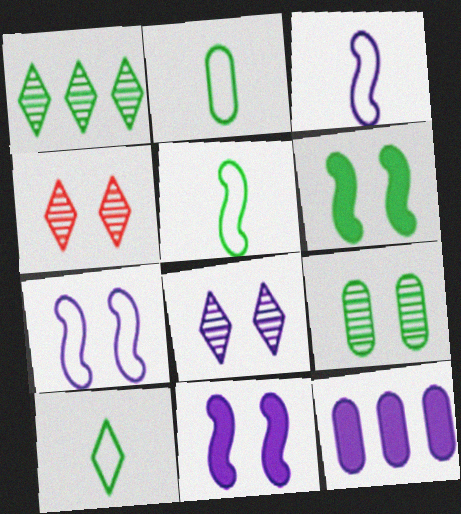[[1, 2, 6], 
[2, 5, 10], 
[3, 8, 12], 
[4, 5, 12]]